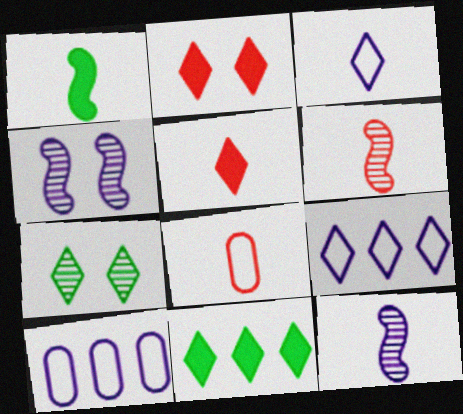[[4, 8, 11], 
[5, 6, 8], 
[5, 7, 9]]